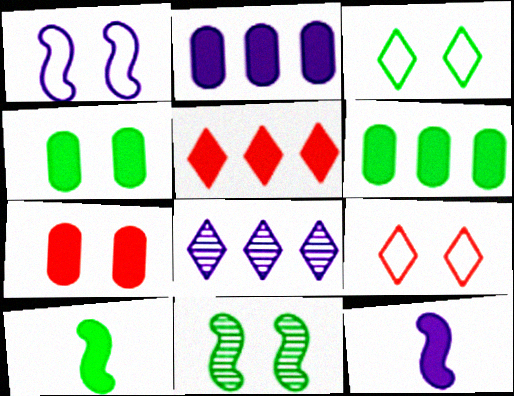[[3, 4, 11], 
[4, 5, 12]]